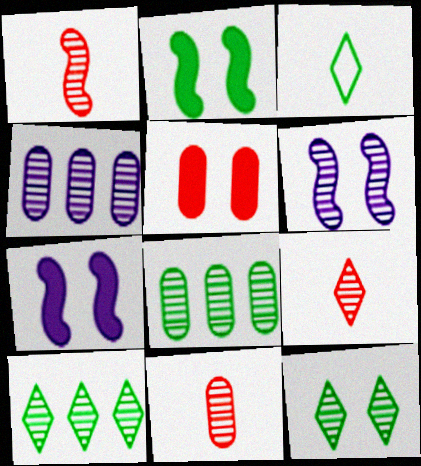[[1, 4, 12], 
[1, 9, 11], 
[2, 3, 8], 
[6, 8, 9], 
[6, 10, 11]]